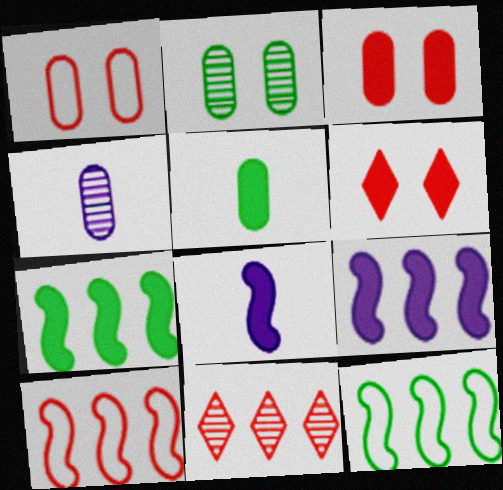[[4, 6, 12], 
[5, 6, 9]]